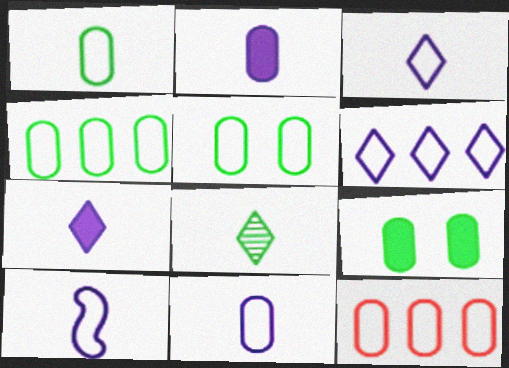[[1, 4, 5], 
[3, 10, 11], 
[5, 11, 12]]